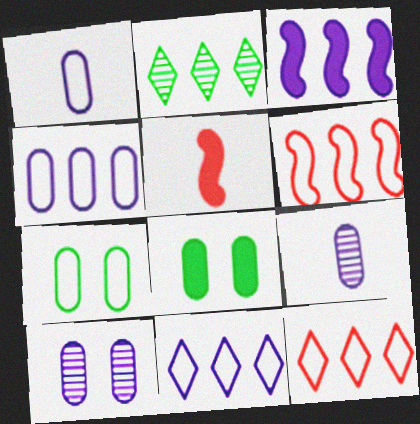[]